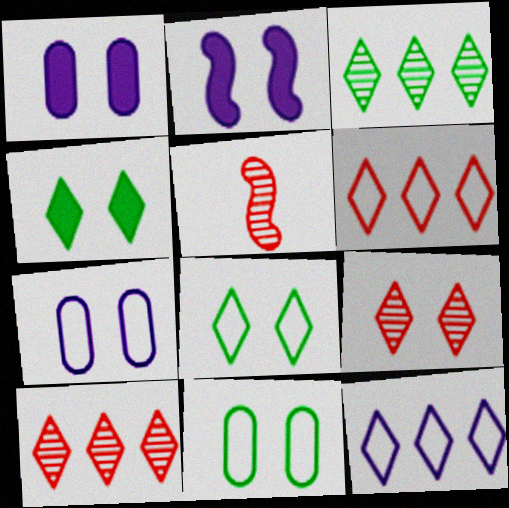[[2, 9, 11]]